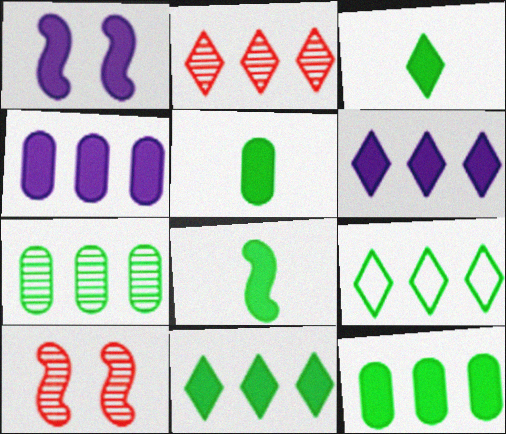[[2, 6, 9], 
[3, 5, 8]]